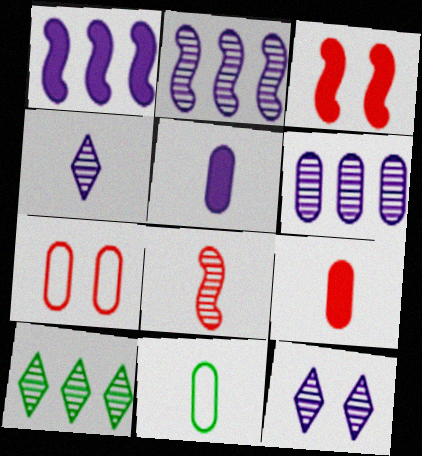[]